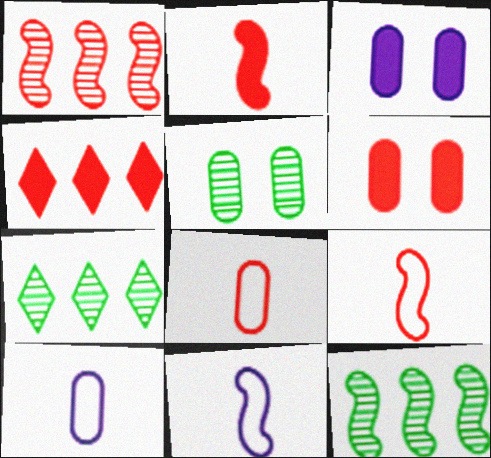[[2, 4, 6], 
[3, 7, 9], 
[4, 5, 11], 
[6, 7, 11]]